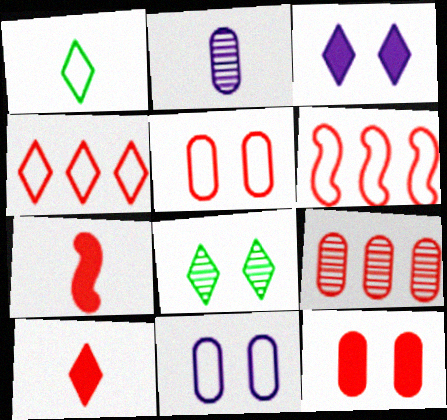[[1, 2, 7], 
[1, 6, 11]]